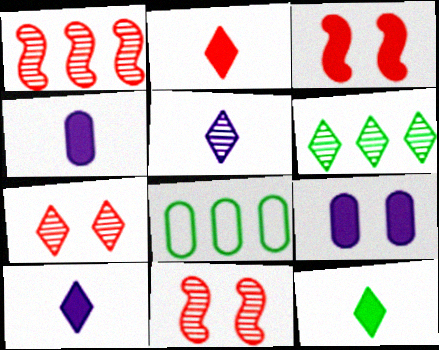[[2, 10, 12], 
[3, 5, 8], 
[5, 6, 7], 
[8, 10, 11]]